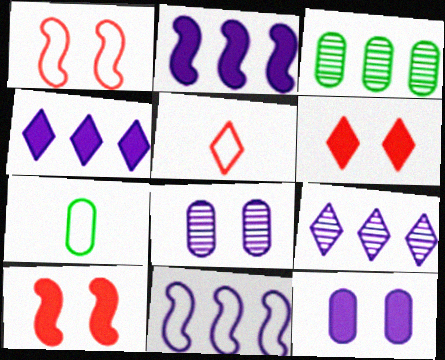[[7, 9, 10]]